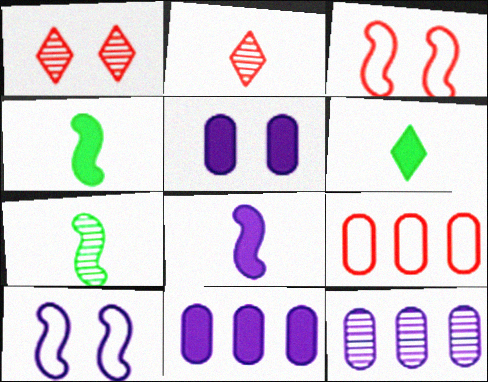[[1, 7, 12], 
[3, 6, 12]]